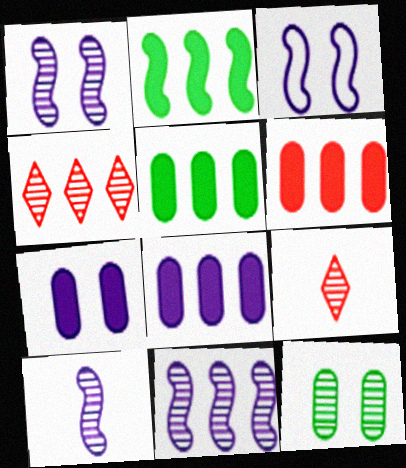[[1, 10, 11], 
[3, 5, 9], 
[4, 10, 12], 
[5, 6, 8], 
[9, 11, 12]]